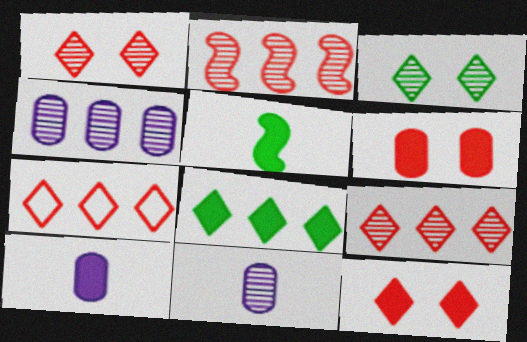[[2, 3, 11]]